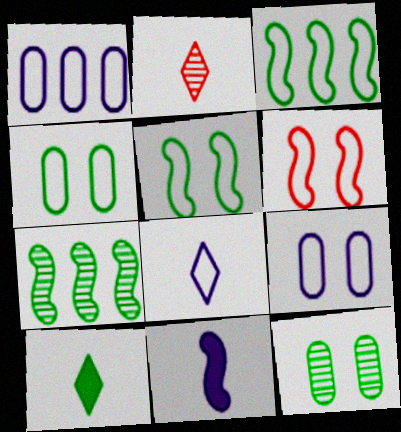[[2, 8, 10], 
[3, 10, 12], 
[4, 7, 10], 
[6, 7, 11]]